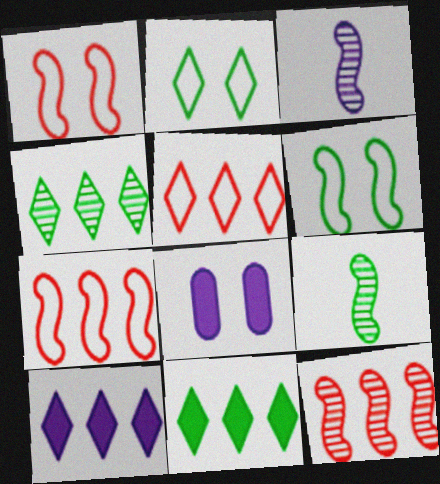[[4, 5, 10], 
[5, 8, 9]]